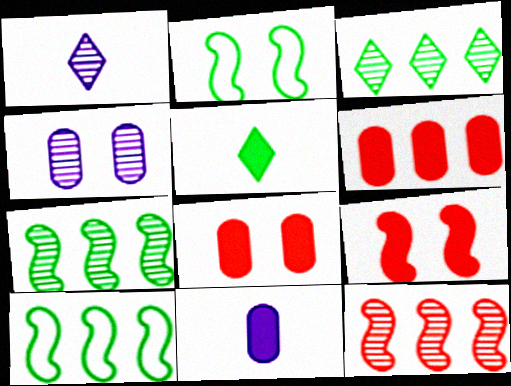[[1, 2, 6], 
[1, 8, 10]]